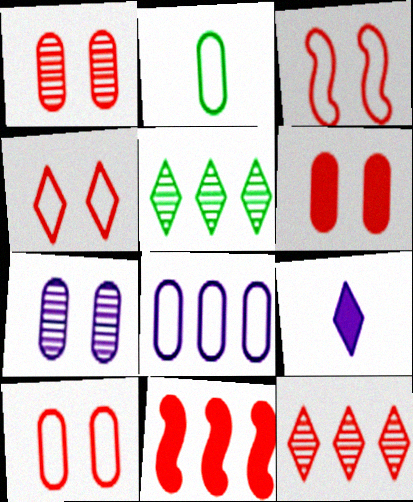[[1, 6, 10], 
[2, 8, 10], 
[3, 4, 10], 
[4, 5, 9], 
[5, 8, 11]]